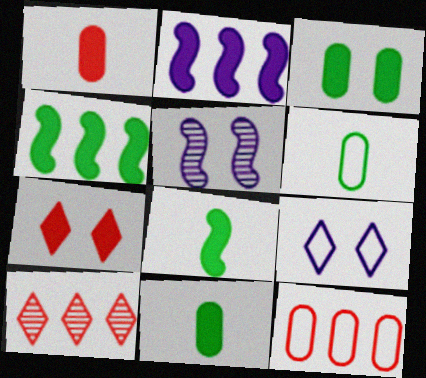[[2, 7, 11]]